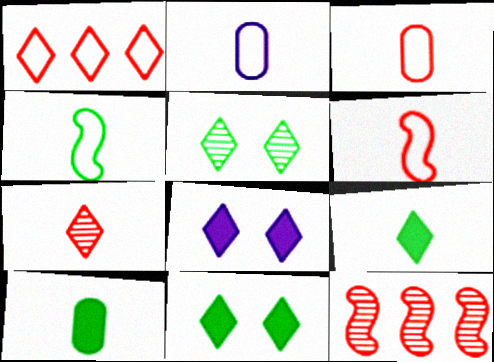[[2, 11, 12]]